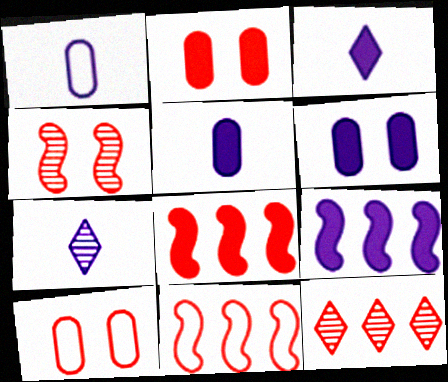[[3, 6, 9]]